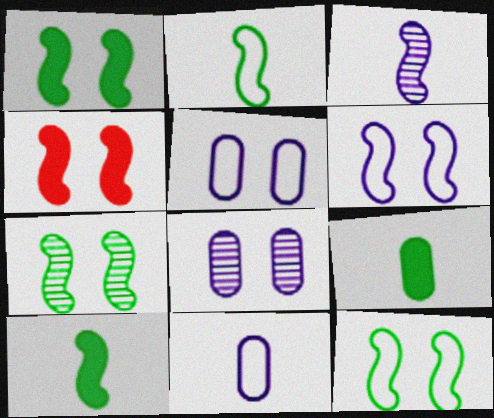[[1, 7, 12], 
[4, 6, 7]]